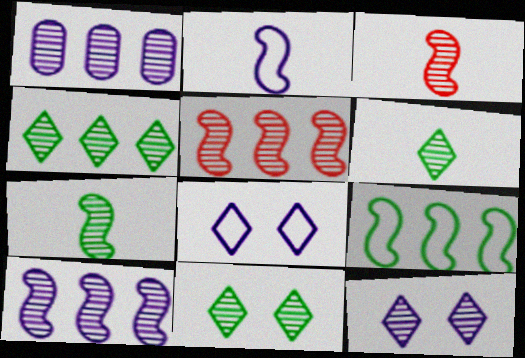[[1, 3, 11], 
[1, 4, 5], 
[4, 6, 11]]